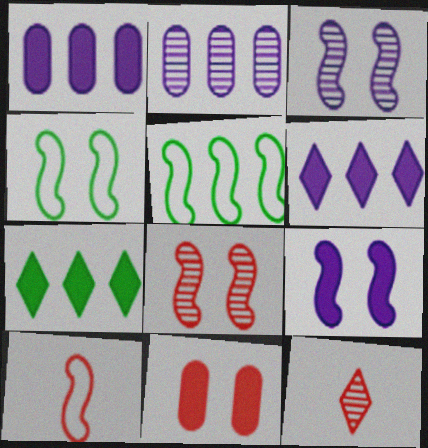[[1, 4, 12], 
[4, 8, 9]]